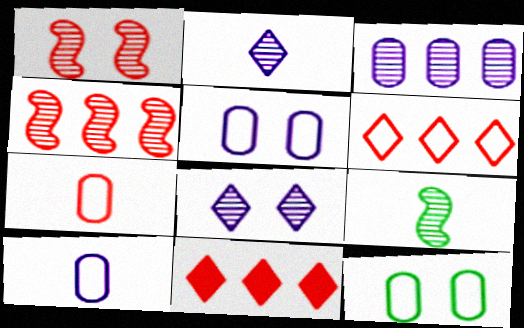[[1, 7, 11], 
[5, 9, 11]]